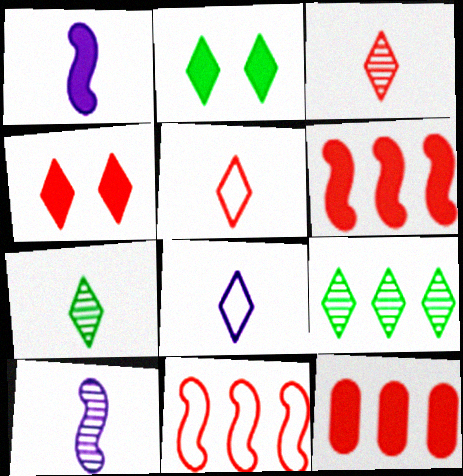[[1, 2, 12], 
[4, 8, 9]]